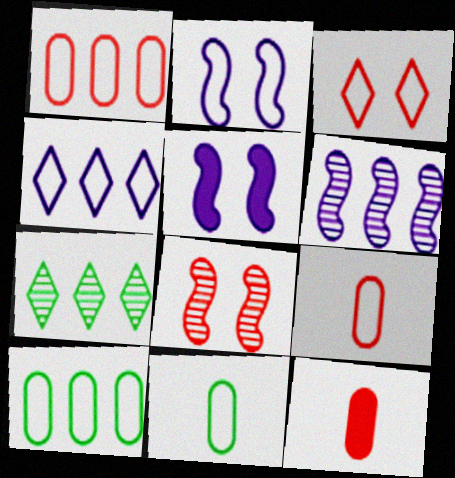[[2, 7, 12], 
[5, 7, 9]]